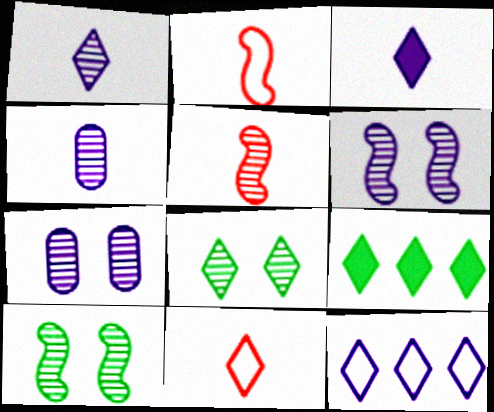[[2, 7, 9]]